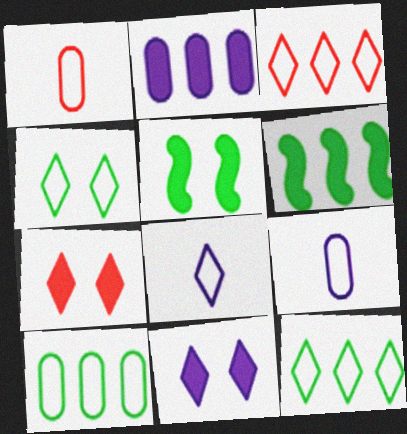[[3, 4, 8]]